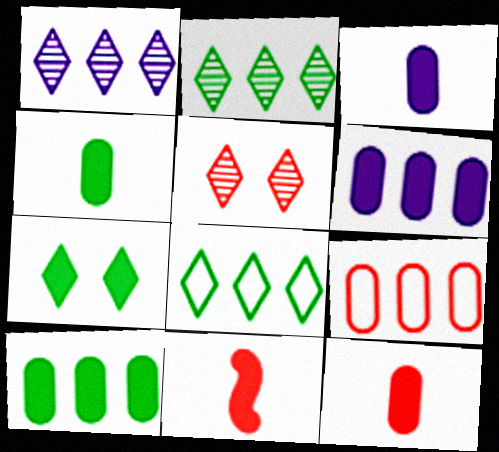[[3, 4, 12], 
[5, 9, 11], 
[6, 7, 11]]